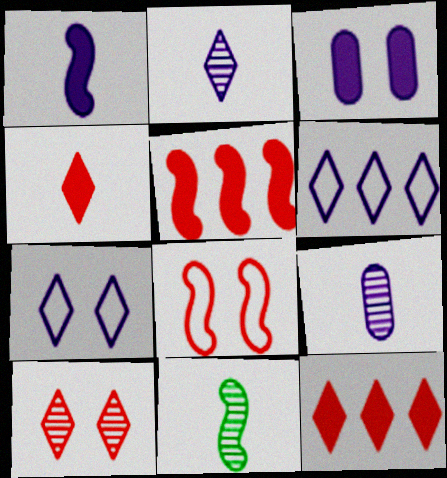[]